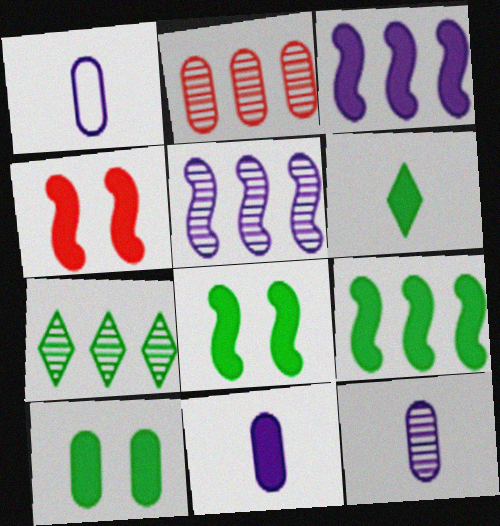[[1, 2, 10], 
[1, 4, 7], 
[1, 11, 12], 
[2, 5, 7], 
[6, 9, 10]]